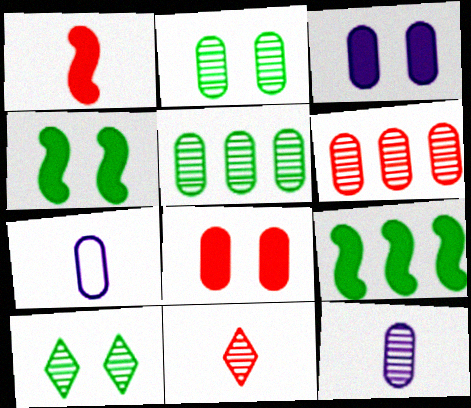[[2, 6, 12], 
[5, 7, 8]]